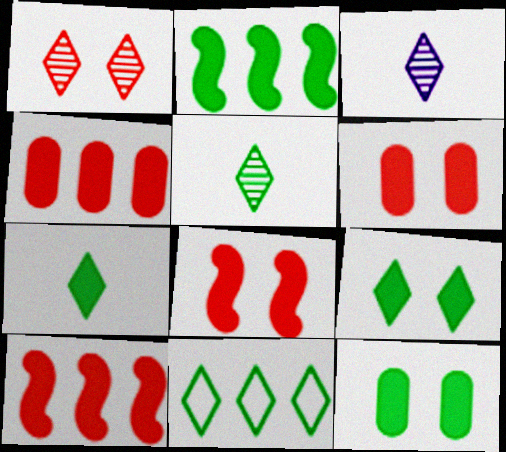[[2, 7, 12], 
[5, 9, 11]]